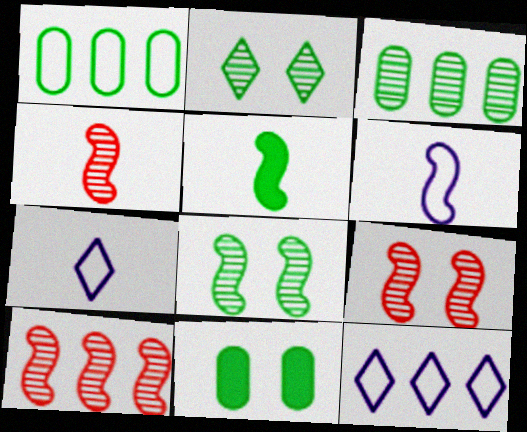[[1, 2, 5], 
[4, 5, 6], 
[4, 9, 10], 
[4, 11, 12], 
[7, 10, 11]]